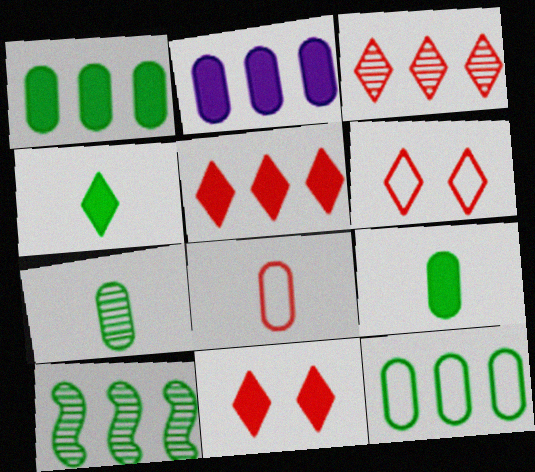[]